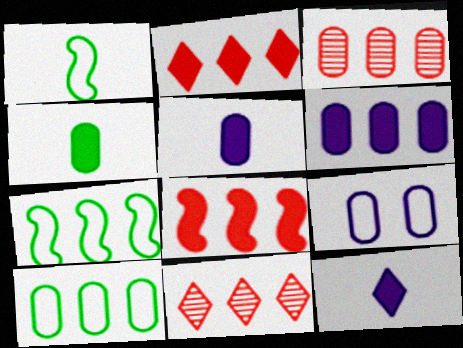[[3, 4, 9], 
[3, 6, 10], 
[6, 7, 11]]